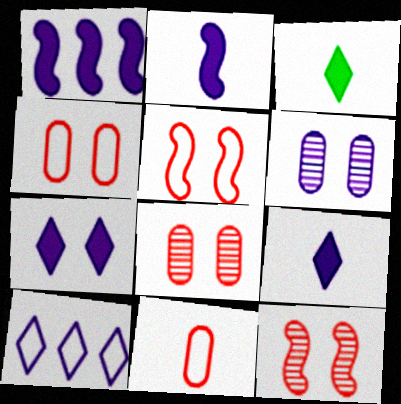[[2, 6, 10]]